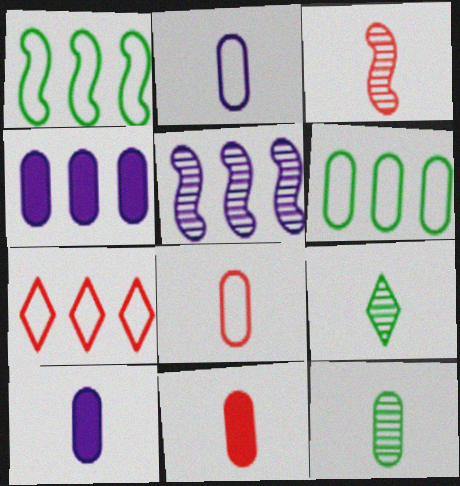[[2, 11, 12], 
[8, 10, 12]]